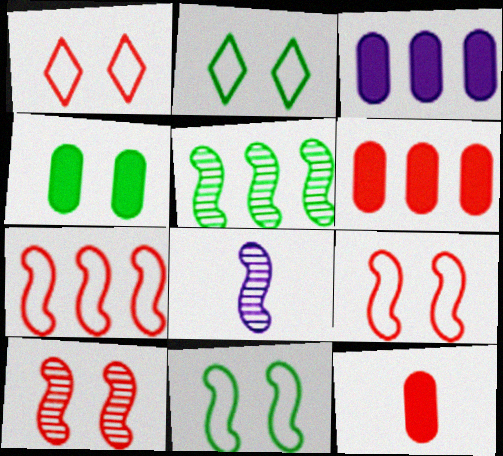[[2, 6, 8], 
[3, 4, 12], 
[5, 8, 10]]